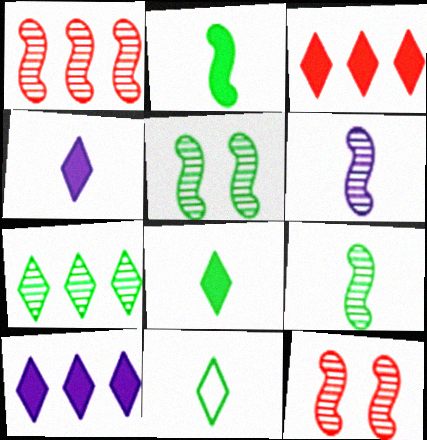[[1, 5, 6]]